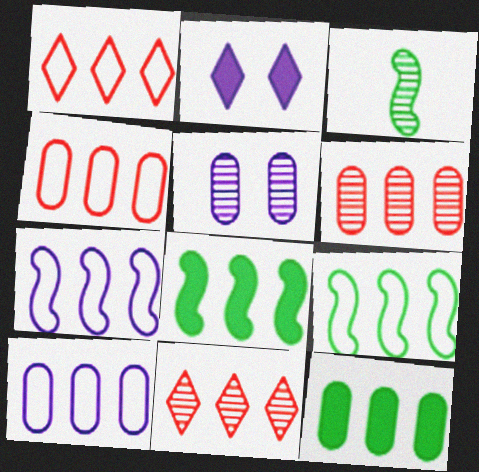[[1, 9, 10], 
[2, 3, 4], 
[3, 5, 11], 
[6, 10, 12], 
[7, 11, 12], 
[8, 10, 11]]